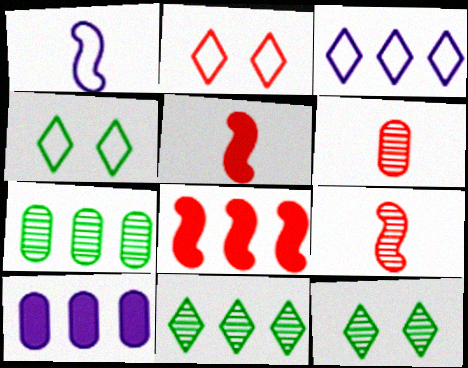[[2, 6, 8], 
[3, 7, 8], 
[4, 9, 10]]